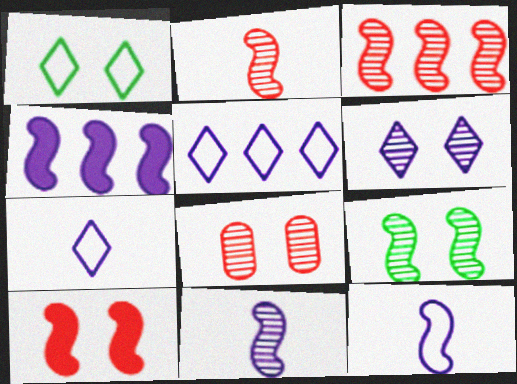[[3, 9, 11], 
[6, 8, 9]]